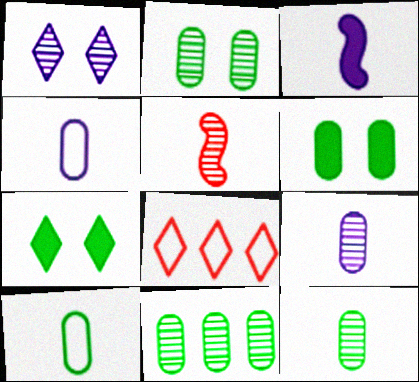[[1, 5, 11], 
[2, 3, 8], 
[2, 11, 12], 
[6, 10, 11]]